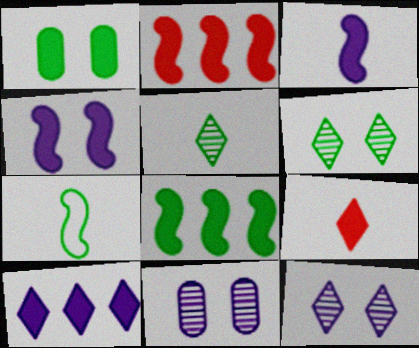[]